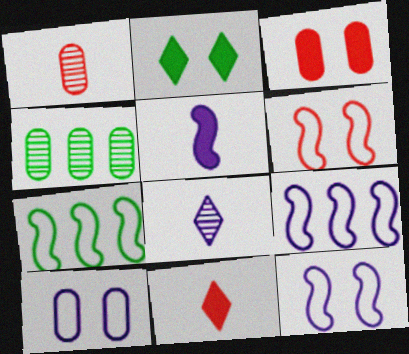[[1, 2, 9], 
[3, 7, 8], 
[4, 11, 12]]